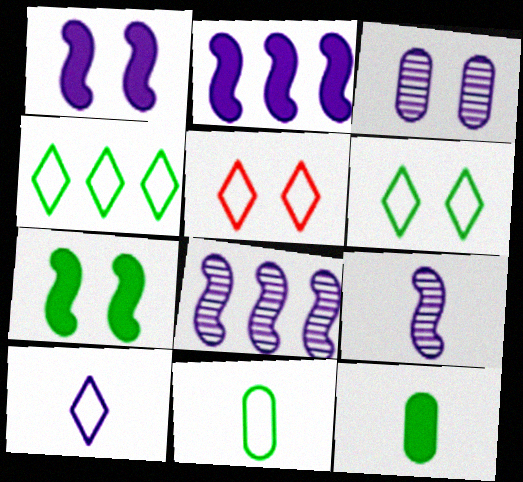[[2, 3, 10], 
[3, 5, 7], 
[4, 5, 10], 
[5, 8, 12]]